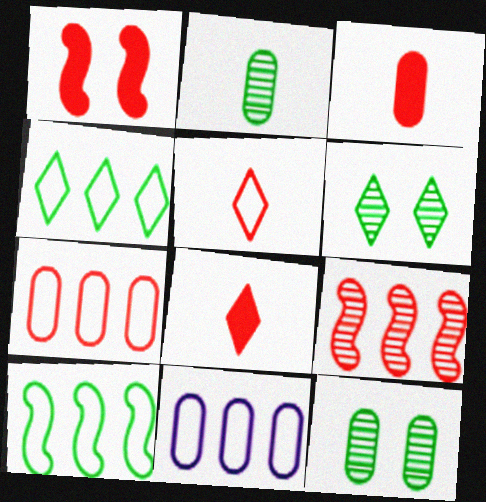[[3, 11, 12]]